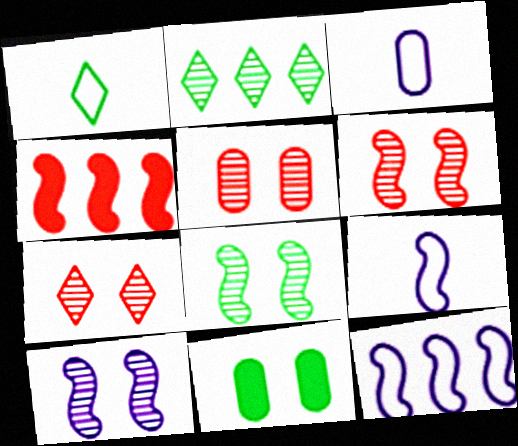[[4, 8, 9], 
[5, 6, 7], 
[6, 8, 10]]